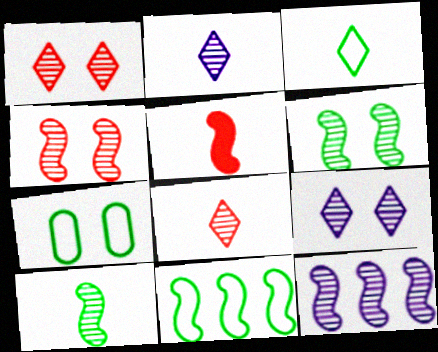[[3, 7, 11], 
[4, 10, 12]]